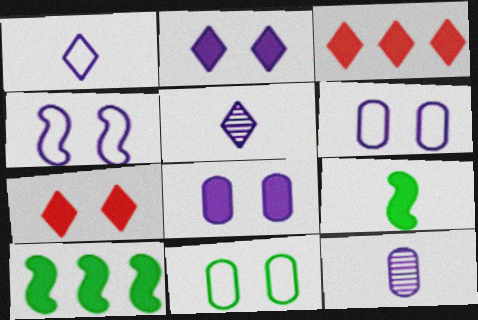[[3, 8, 9]]